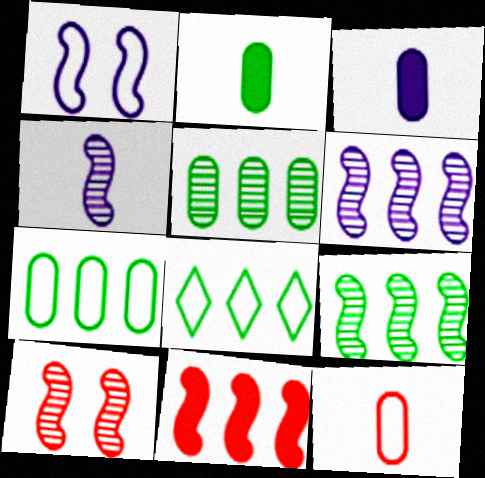[[1, 8, 12], 
[3, 8, 10], 
[4, 9, 10]]